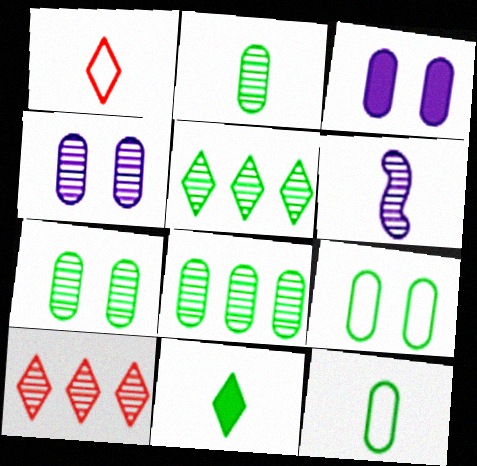[[2, 7, 8], 
[6, 7, 10]]